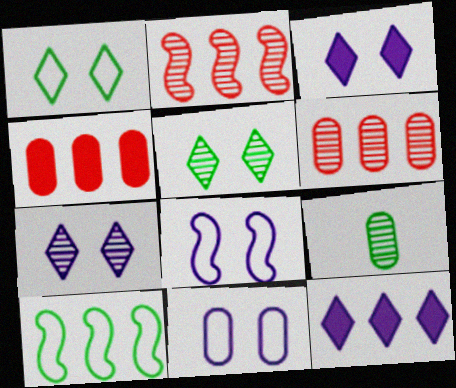[[2, 7, 9], 
[4, 9, 11], 
[6, 10, 12]]